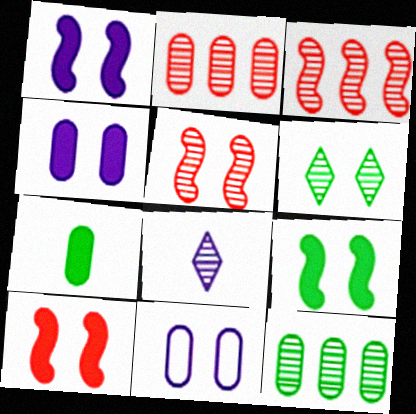[[1, 9, 10], 
[2, 7, 11], 
[5, 8, 12], 
[6, 10, 11]]